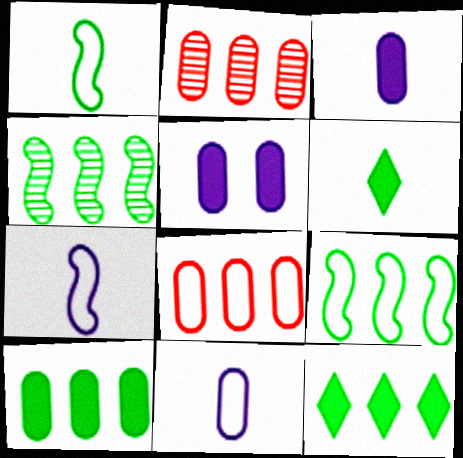[]